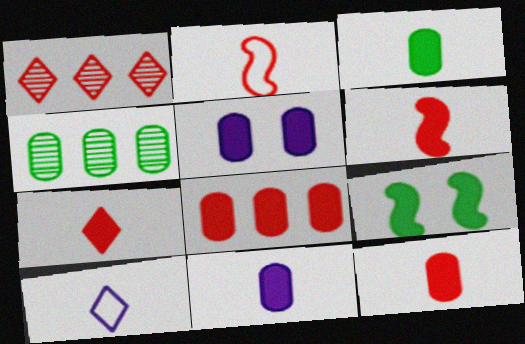[[3, 5, 8], 
[3, 11, 12], 
[6, 7, 12]]